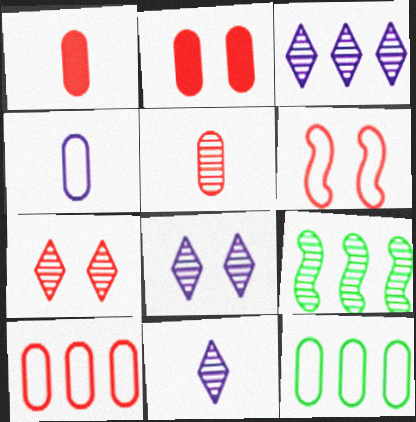[[2, 5, 10], 
[2, 6, 7], 
[3, 8, 11], 
[5, 8, 9]]